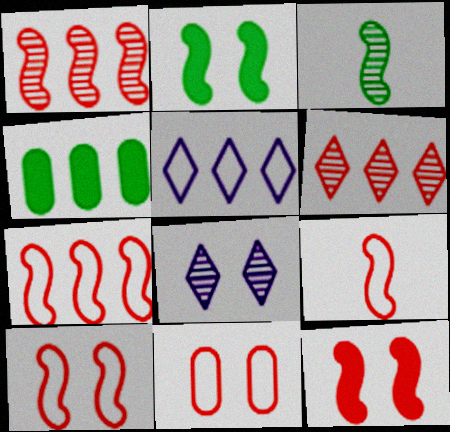[[1, 4, 5], 
[1, 9, 12], 
[2, 8, 11], 
[4, 8, 9], 
[7, 9, 10]]